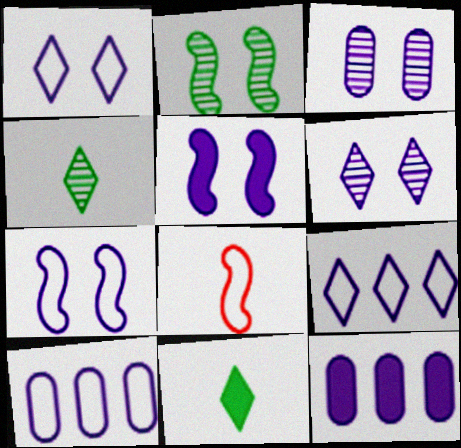[[1, 3, 5]]